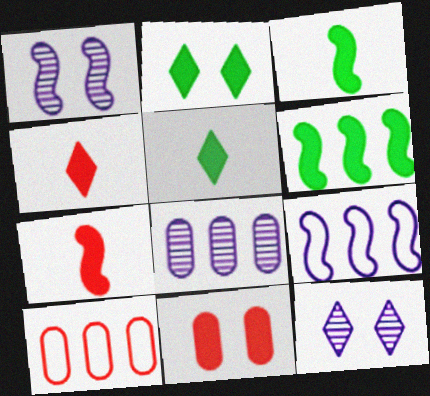[[1, 5, 10], 
[3, 10, 12]]